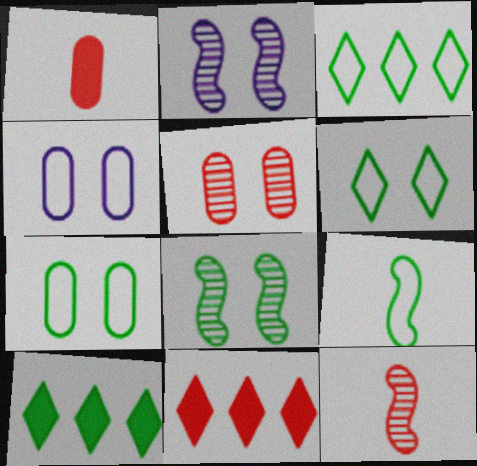[[1, 2, 3], 
[3, 7, 9], 
[4, 10, 12]]